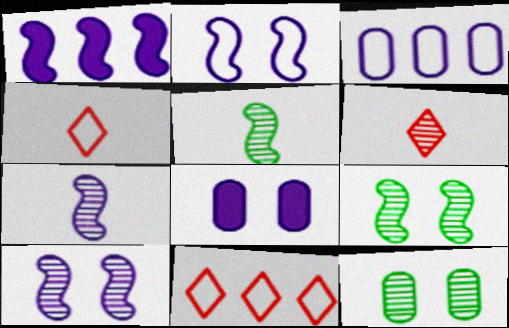[[1, 2, 7], 
[1, 4, 12], 
[5, 8, 11]]